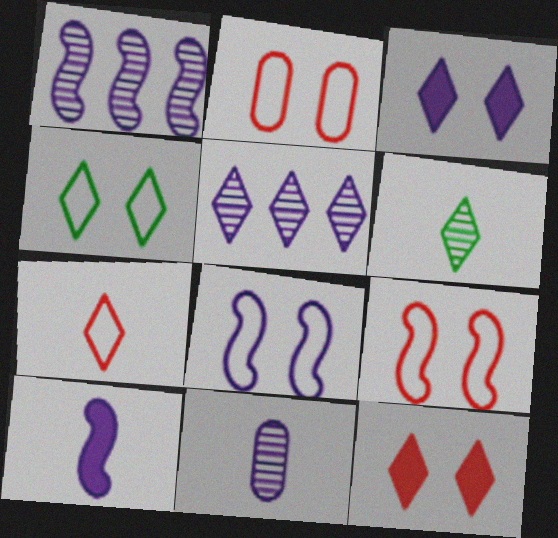[[1, 8, 10], 
[2, 4, 8]]